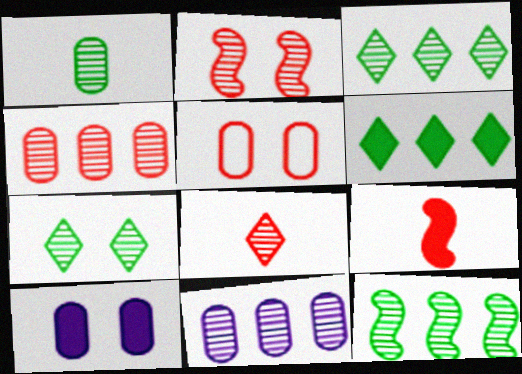[[1, 7, 12], 
[2, 4, 8], 
[6, 9, 10]]